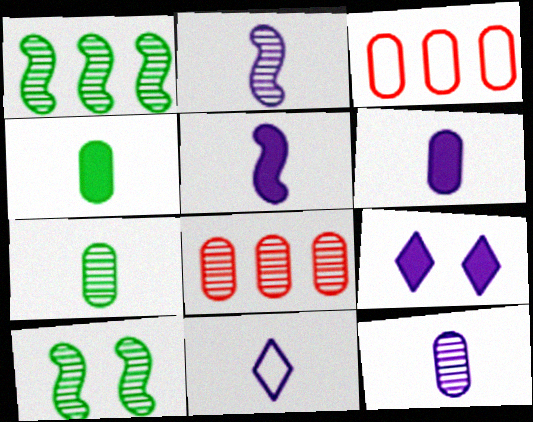[[2, 6, 11], 
[5, 11, 12]]